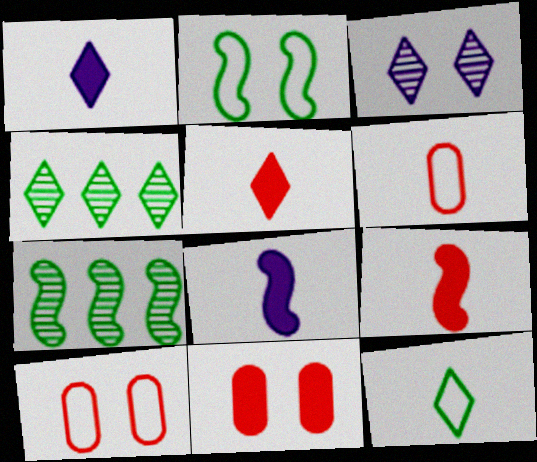[[1, 7, 10], 
[2, 3, 11], 
[4, 8, 10]]